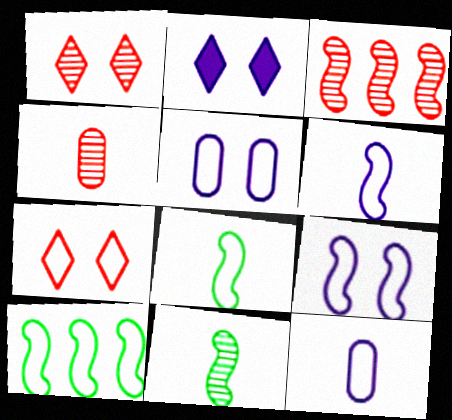[[1, 3, 4], 
[2, 4, 10], 
[7, 10, 12]]